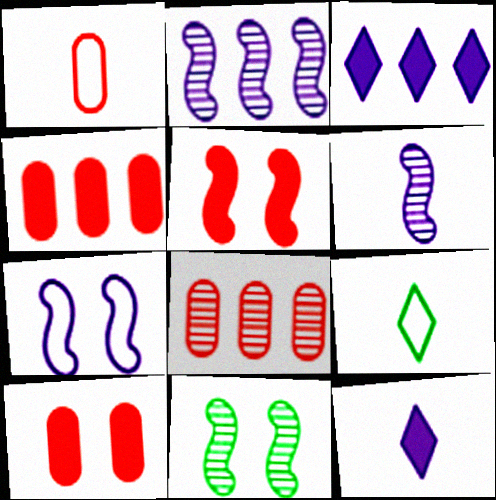[[1, 3, 11], 
[1, 8, 10], 
[2, 9, 10], 
[5, 7, 11]]